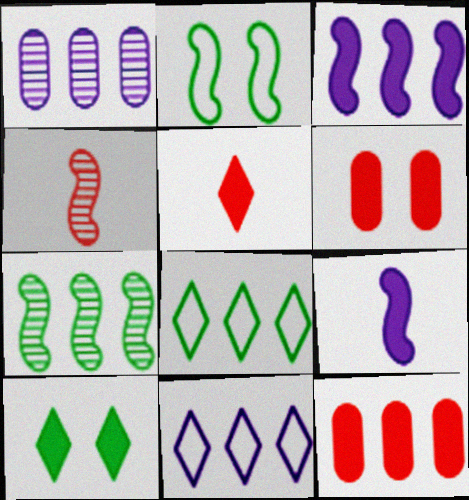[[1, 2, 5], 
[1, 3, 11], 
[2, 3, 4], 
[7, 11, 12], 
[9, 10, 12]]